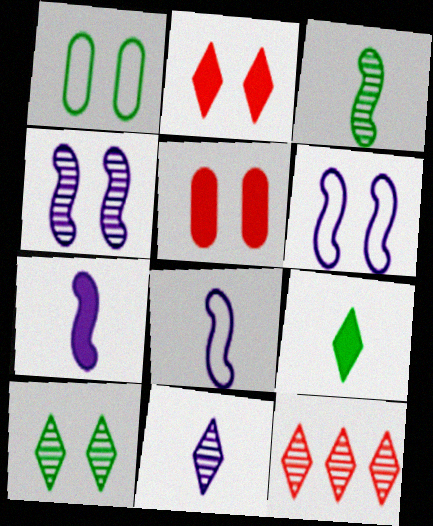[[1, 2, 4], 
[1, 7, 12], 
[5, 6, 10], 
[10, 11, 12]]